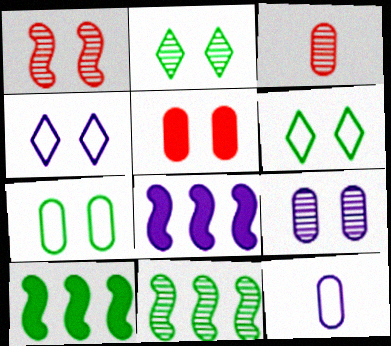[[1, 2, 9], 
[3, 4, 10], 
[3, 6, 8], 
[5, 7, 9]]